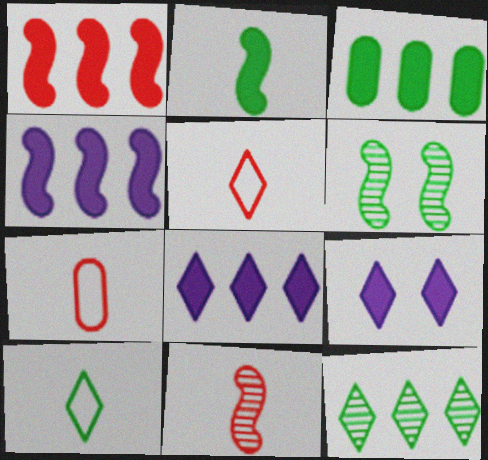[[1, 3, 8], 
[3, 6, 10], 
[5, 9, 12], 
[6, 7, 8]]